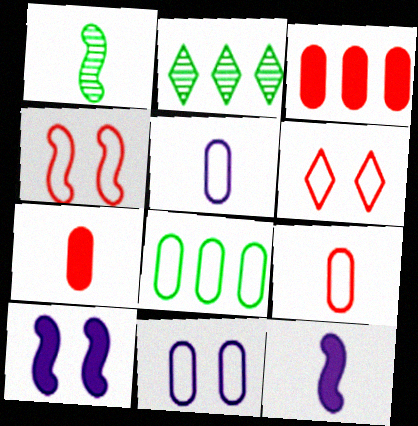[[2, 9, 10], 
[8, 9, 11]]